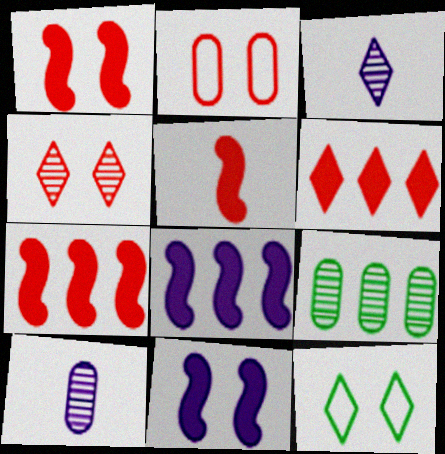[[1, 2, 4], 
[1, 5, 7], 
[3, 6, 12], 
[7, 10, 12]]